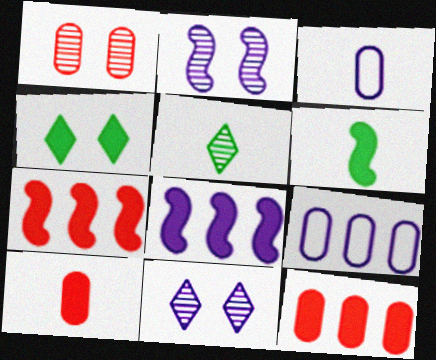[[3, 8, 11], 
[4, 8, 10]]